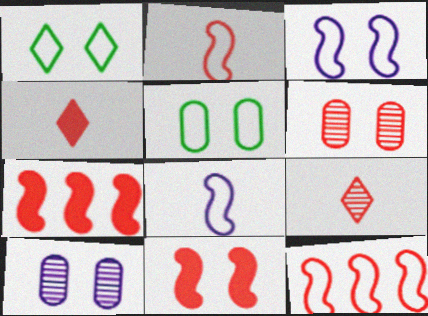[[1, 10, 11], 
[4, 6, 12]]